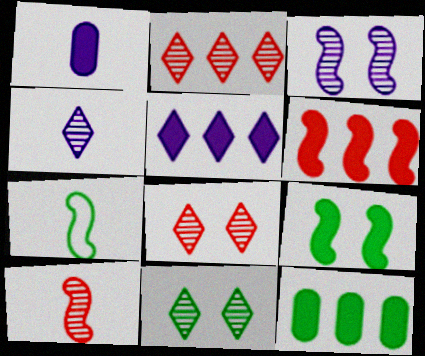[[2, 4, 11], 
[3, 6, 7], 
[5, 6, 12], 
[7, 11, 12]]